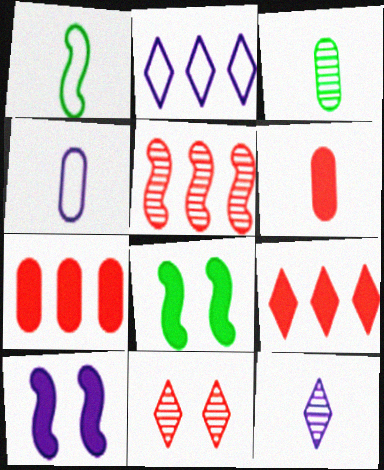[[1, 5, 10], 
[1, 6, 12], 
[3, 4, 6]]